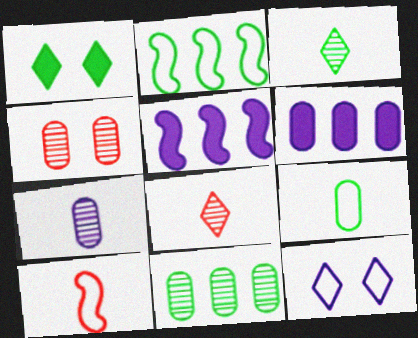[[4, 6, 9], 
[4, 7, 11], 
[5, 7, 12]]